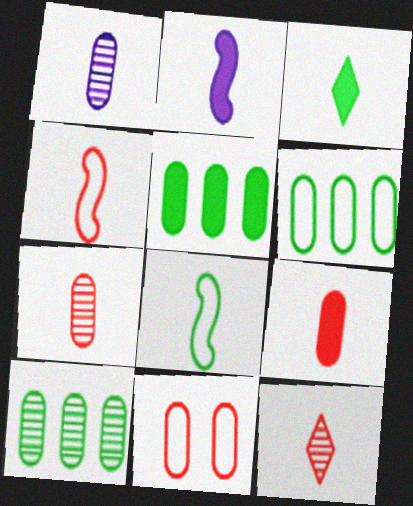[[1, 3, 4], 
[1, 5, 11], 
[2, 3, 9], 
[4, 9, 12], 
[5, 6, 10]]